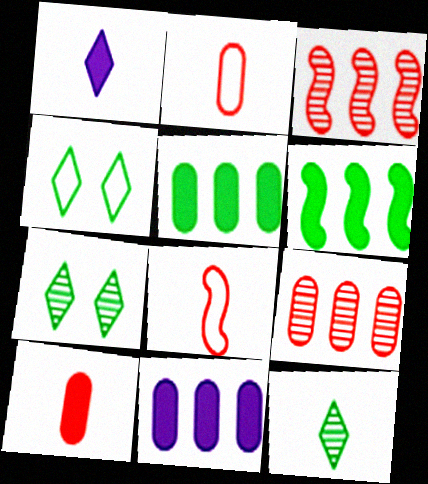[[7, 8, 11]]